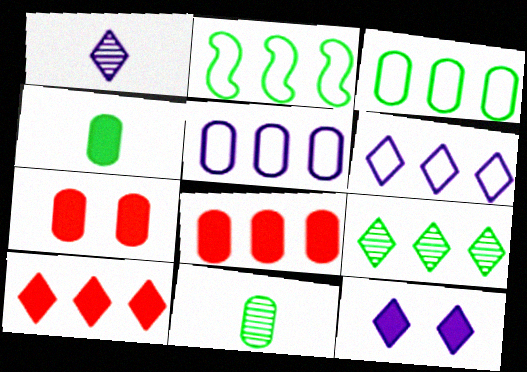[[1, 2, 7], 
[1, 6, 12], 
[5, 7, 11], 
[6, 9, 10]]